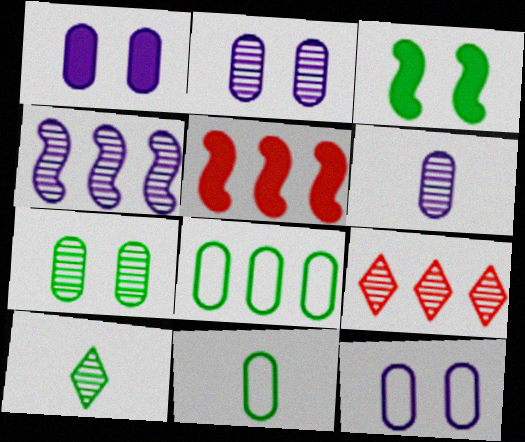[[1, 2, 12], 
[3, 8, 10], 
[5, 10, 12]]